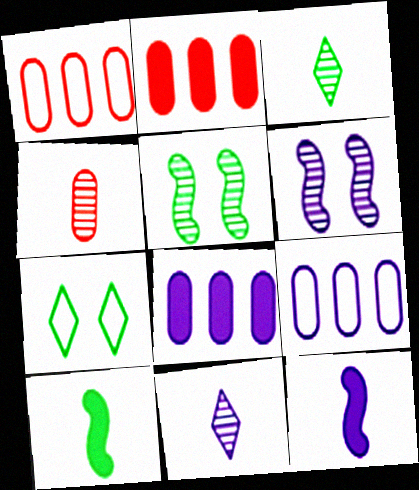[]